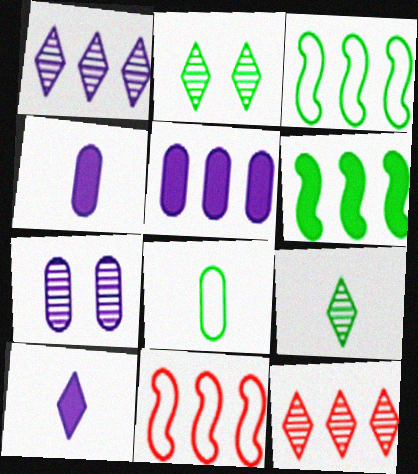[[2, 4, 11], 
[2, 6, 8], 
[3, 5, 12]]